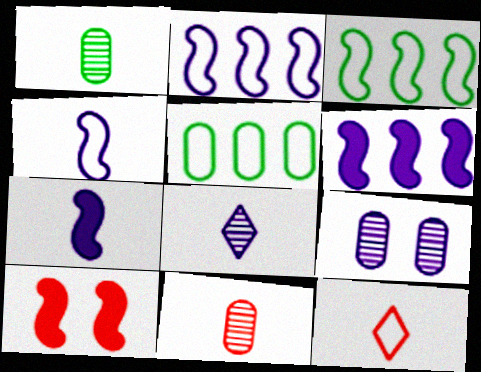[[1, 7, 12], 
[5, 8, 10]]